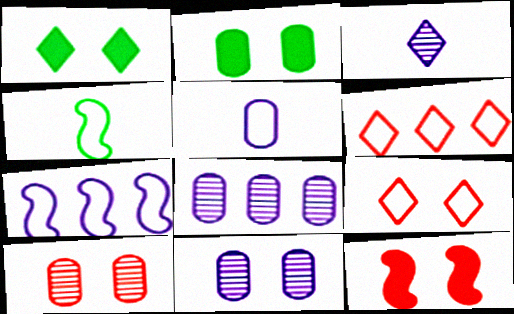[[1, 3, 6], 
[9, 10, 12]]